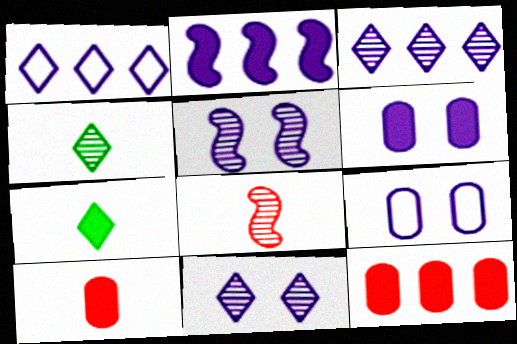[]